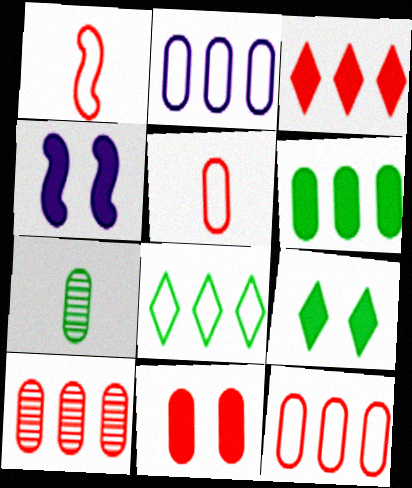[[2, 6, 10], 
[2, 7, 11], 
[4, 9, 11], 
[5, 10, 11]]